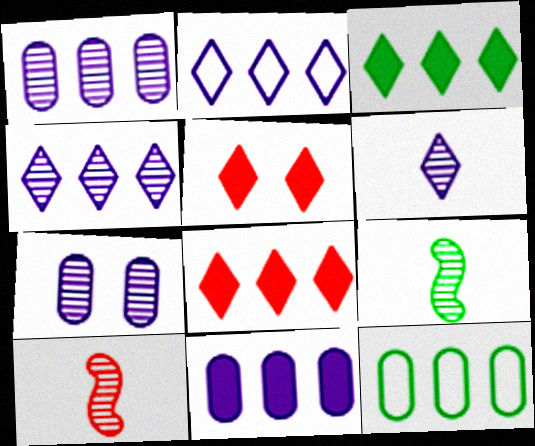[]